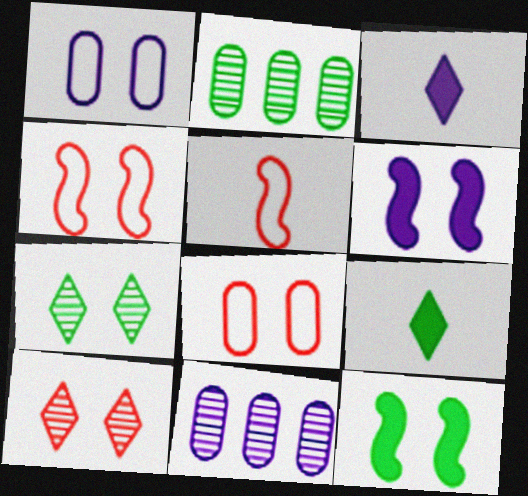[[1, 10, 12], 
[2, 3, 4], 
[4, 9, 11], 
[6, 7, 8]]